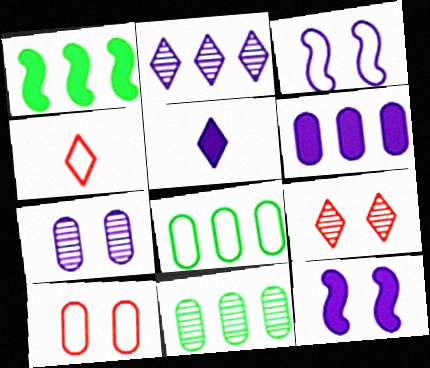[[1, 4, 7], 
[3, 4, 8], 
[4, 11, 12], 
[5, 6, 12]]